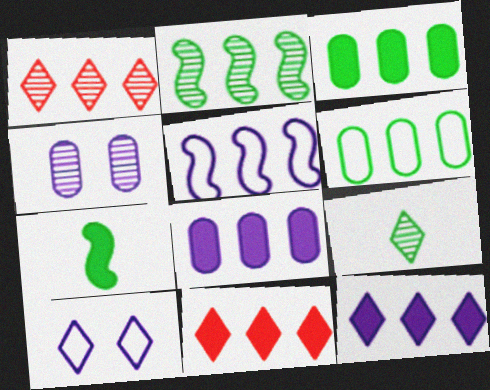[[1, 3, 5], 
[9, 10, 11]]